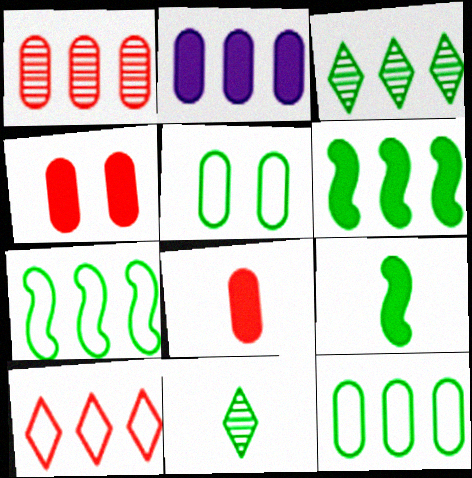[[1, 2, 12], 
[3, 5, 9], 
[3, 6, 12], 
[5, 6, 11]]